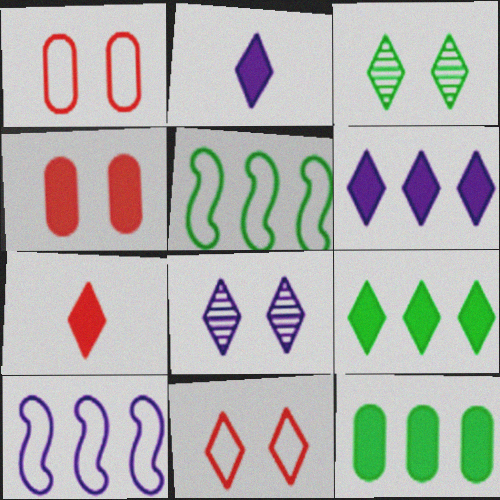[]